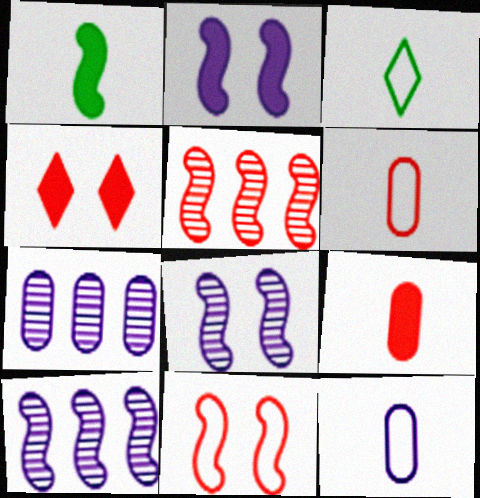[[1, 10, 11], 
[4, 5, 6]]